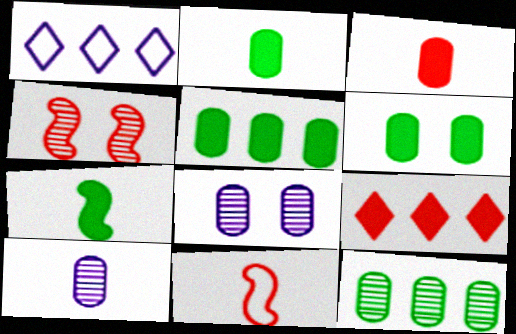[[1, 2, 4], 
[2, 5, 6]]